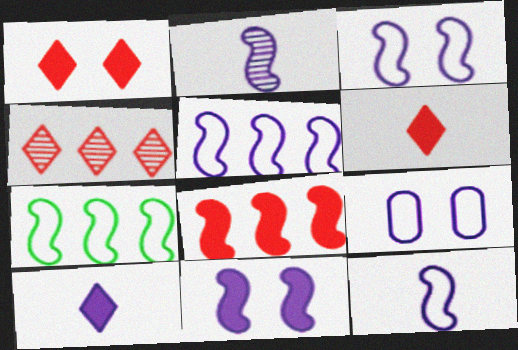[[2, 5, 11], 
[3, 5, 12]]